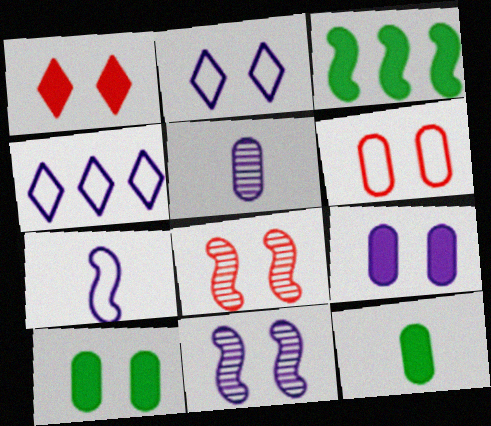[[1, 6, 8], 
[2, 8, 10], 
[2, 9, 11], 
[3, 7, 8], 
[4, 8, 12]]